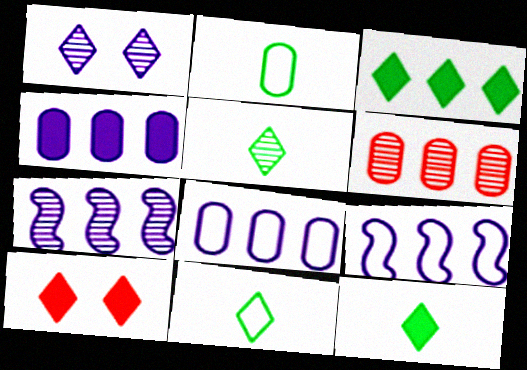[[2, 7, 10], 
[3, 6, 9], 
[5, 11, 12]]